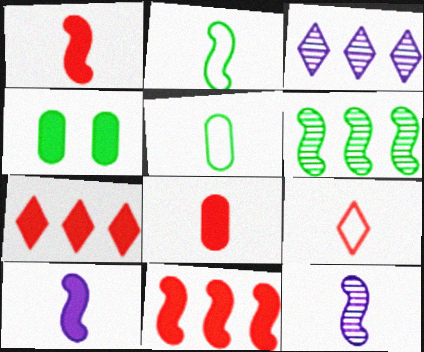[[1, 2, 12], 
[4, 7, 10]]